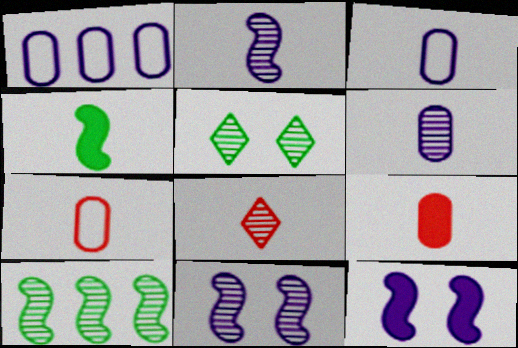[[3, 4, 8]]